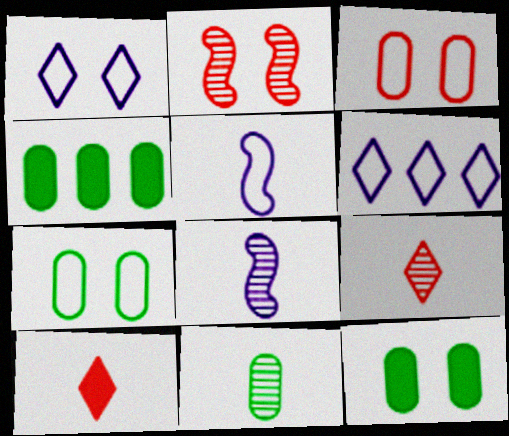[[1, 2, 12], 
[4, 7, 11], 
[5, 10, 11], 
[8, 9, 11]]